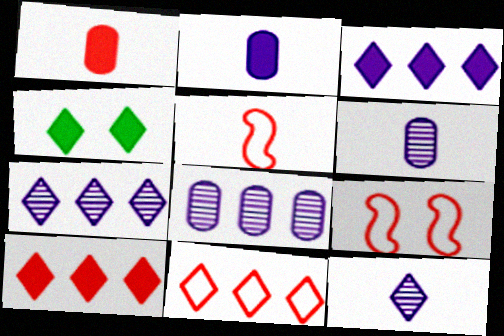[[4, 5, 8], 
[4, 11, 12]]